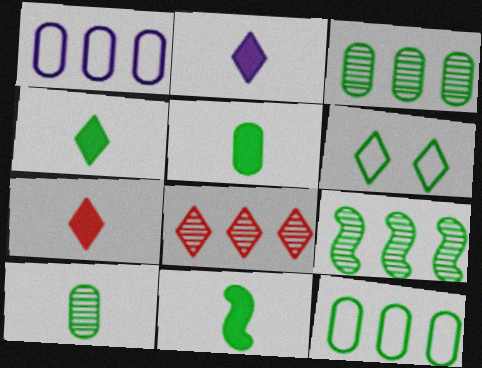[[2, 4, 7], 
[2, 6, 8], 
[3, 6, 11], 
[4, 5, 11], 
[5, 6, 9]]